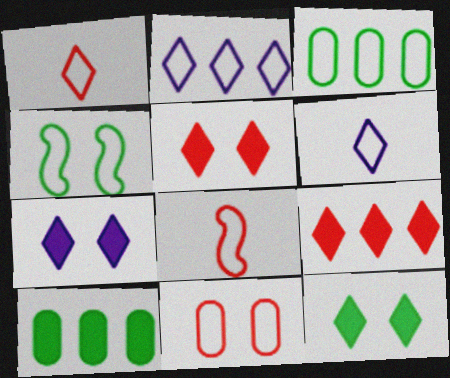[[5, 7, 12]]